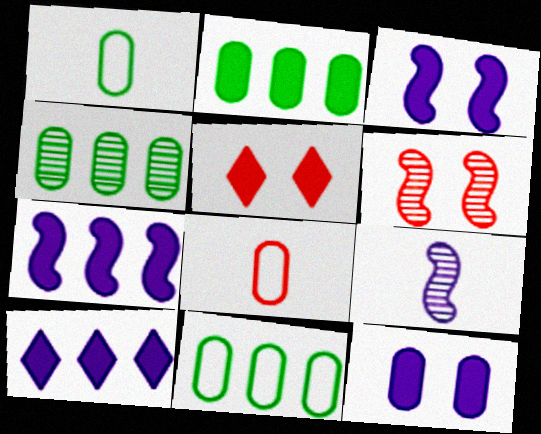[[1, 6, 10], 
[2, 4, 11], 
[4, 8, 12], 
[5, 9, 11]]